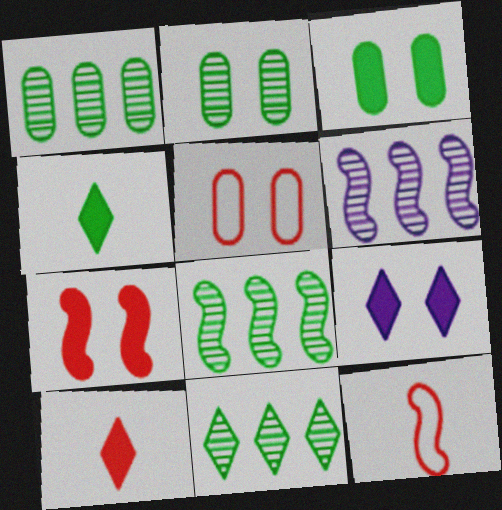[[1, 8, 11], 
[1, 9, 12], 
[3, 7, 9], 
[4, 5, 6]]